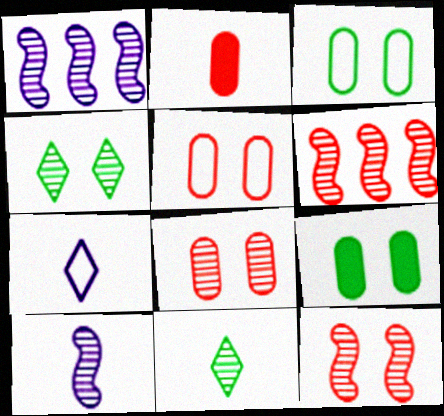[[1, 8, 11], 
[6, 7, 9]]